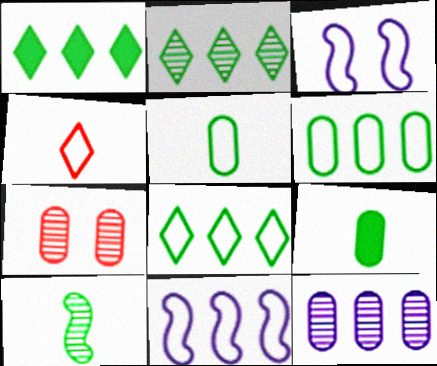[[1, 2, 8], 
[3, 4, 6]]